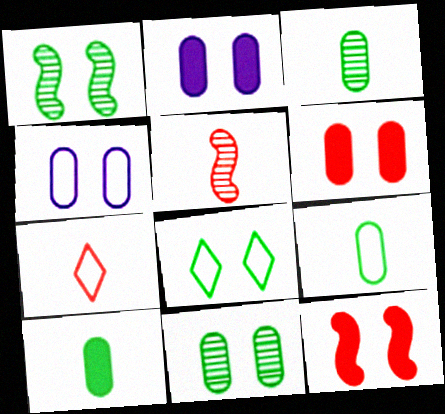[[3, 9, 10], 
[4, 6, 11]]